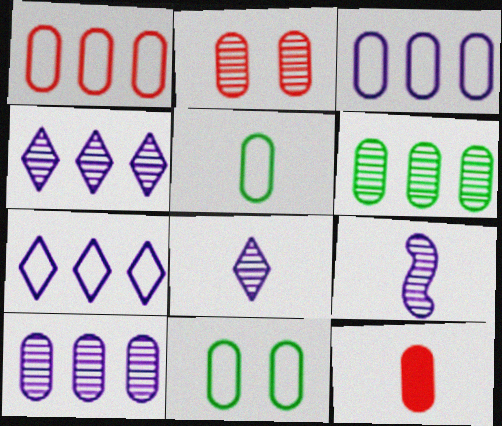[[1, 2, 12], 
[10, 11, 12]]